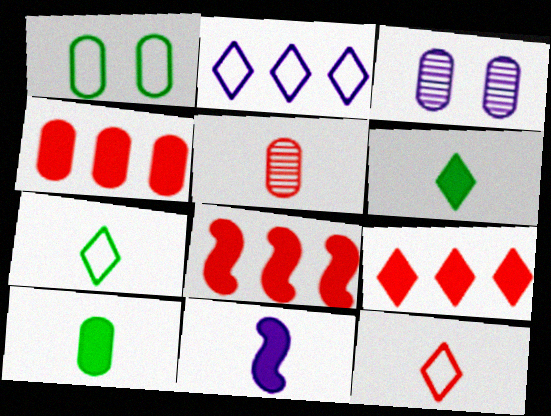[[2, 3, 11], 
[3, 7, 8], 
[4, 8, 9], 
[5, 7, 11]]